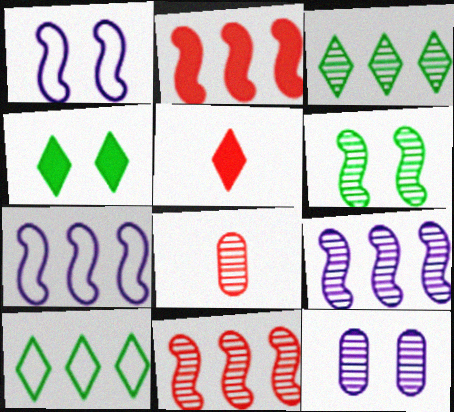[[4, 7, 8]]